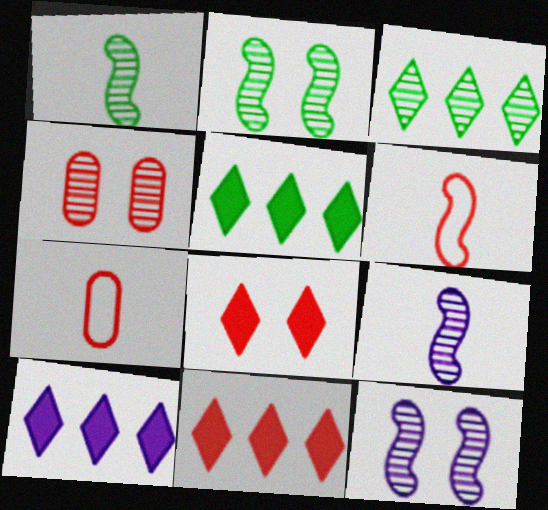[[2, 7, 10], 
[3, 4, 9], 
[4, 6, 11], 
[5, 7, 12], 
[5, 10, 11]]